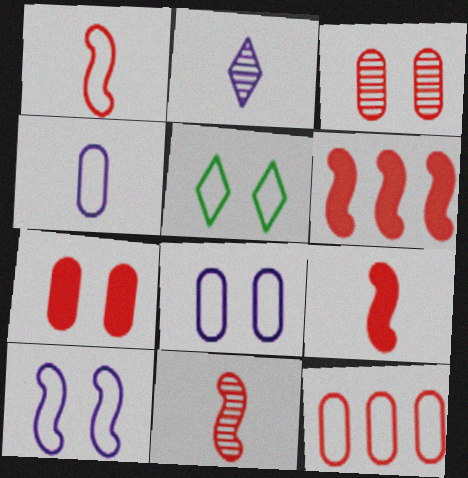[[1, 9, 11]]